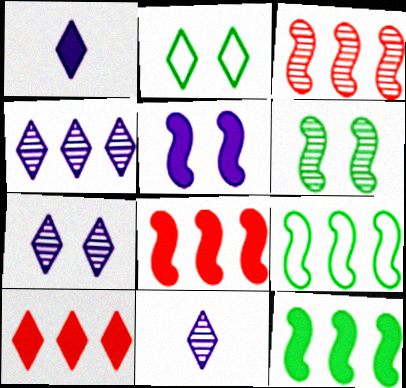[[2, 10, 11], 
[4, 7, 11]]